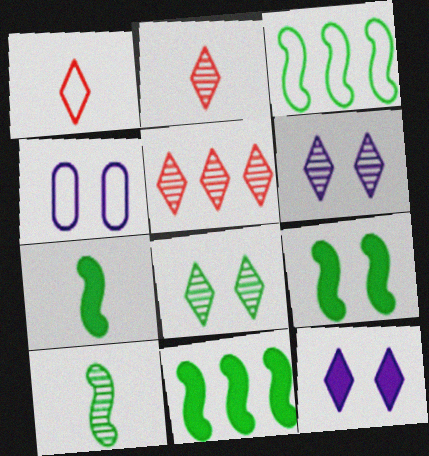[[1, 3, 4], 
[2, 4, 11], 
[3, 9, 10], 
[4, 5, 7], 
[7, 9, 11]]